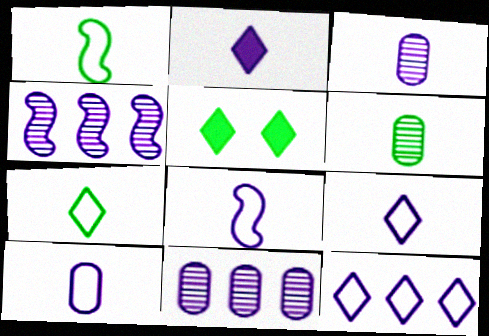[[2, 3, 8], 
[8, 9, 10]]